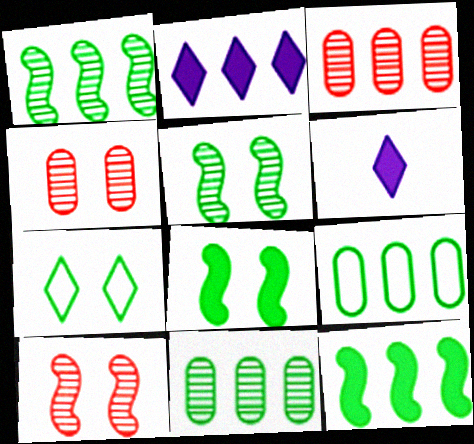[[6, 9, 10]]